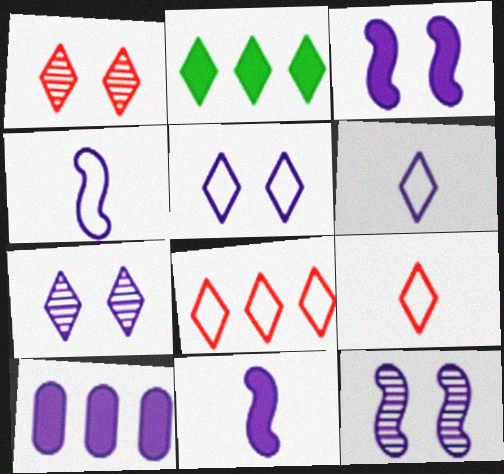[[1, 2, 6], 
[2, 7, 9], 
[4, 7, 10], 
[6, 10, 12]]